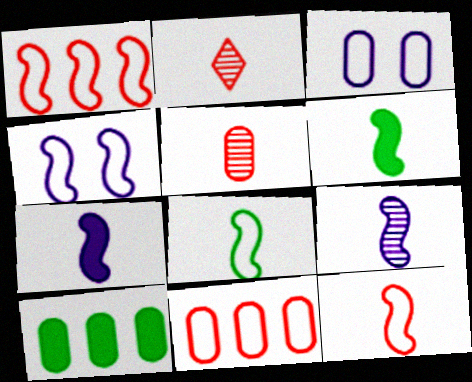[[1, 4, 8], 
[2, 4, 10], 
[3, 5, 10], 
[6, 9, 12]]